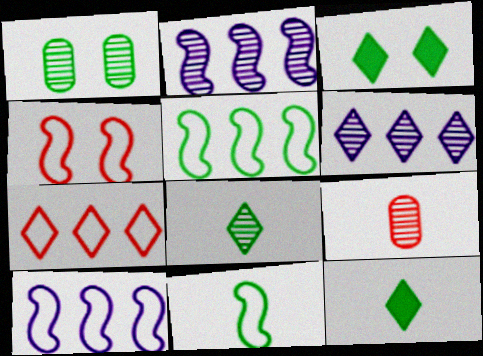[[1, 5, 12], 
[3, 9, 10], 
[4, 10, 11]]